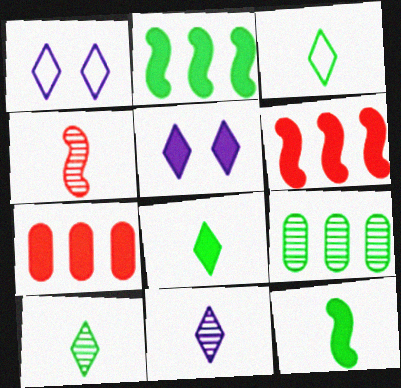[[3, 8, 10], 
[5, 7, 12]]